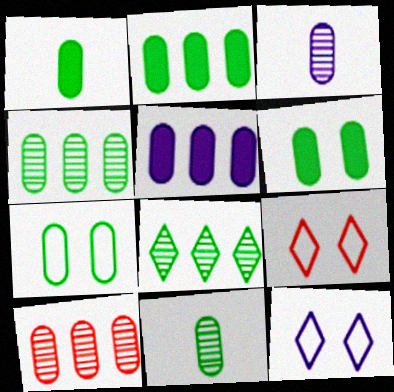[[1, 2, 6], 
[1, 4, 7], 
[2, 7, 11]]